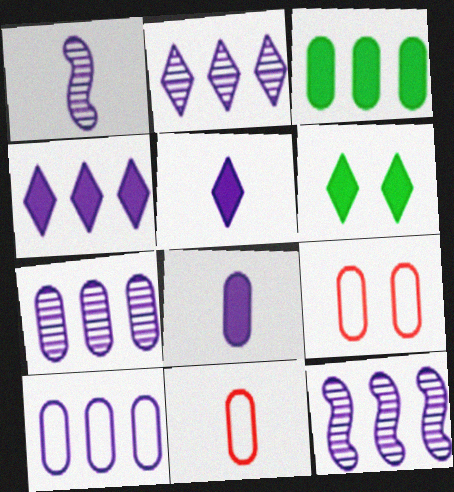[[2, 7, 12], 
[4, 10, 12], 
[6, 11, 12]]